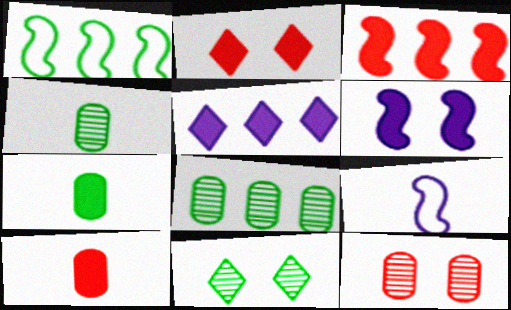[[1, 7, 11], 
[2, 3, 10], 
[2, 8, 9]]